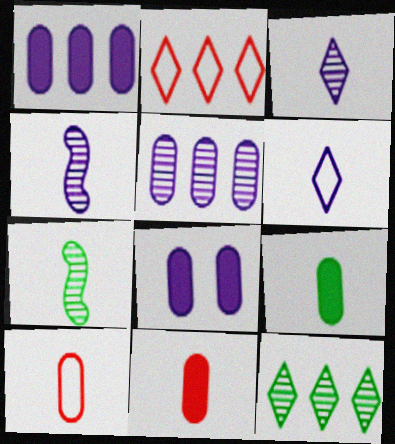[[2, 7, 8], 
[6, 7, 11]]